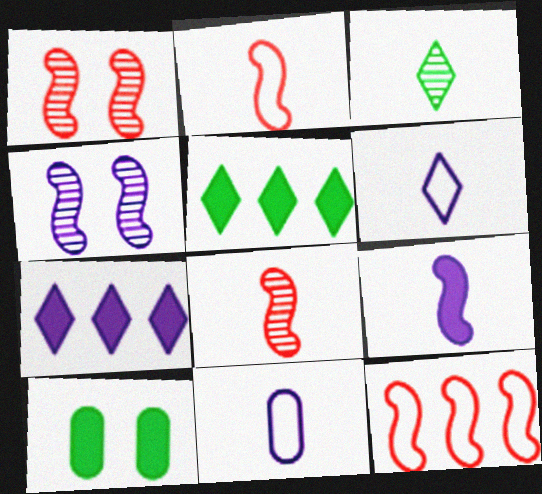[[1, 5, 11], 
[4, 7, 11]]